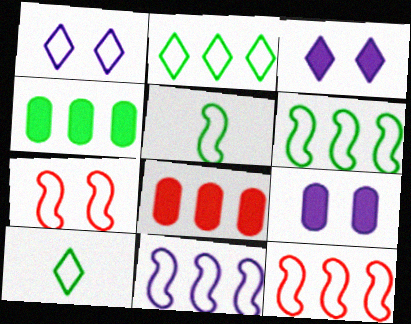[[5, 7, 11], 
[6, 11, 12]]